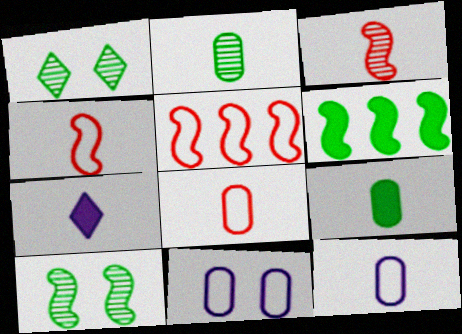[[2, 4, 7]]